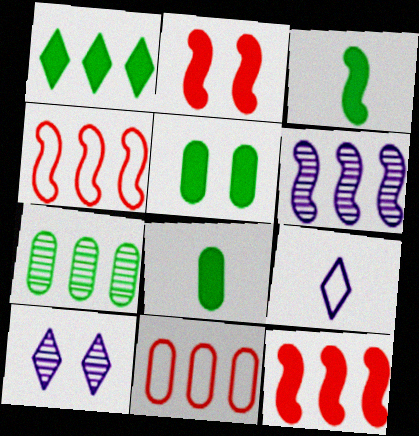[[1, 3, 5], 
[1, 6, 11], 
[2, 7, 9], 
[3, 10, 11], 
[4, 8, 10]]